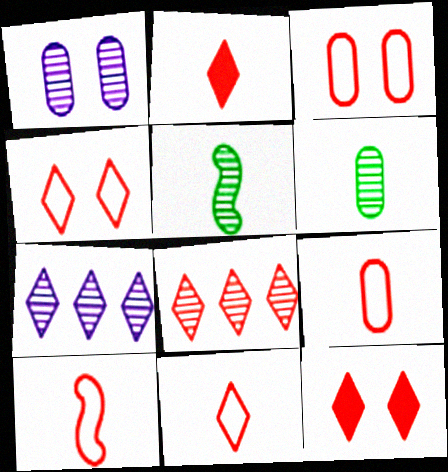[[1, 5, 8], 
[2, 4, 8], 
[8, 11, 12], 
[9, 10, 11]]